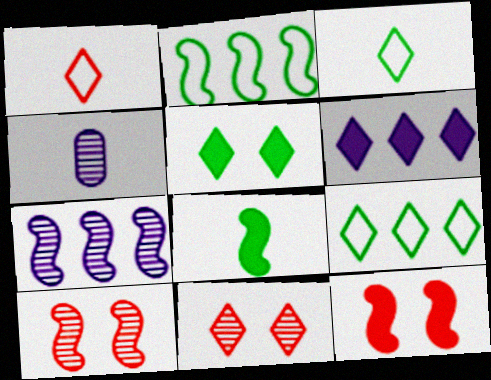[[1, 4, 8], 
[3, 6, 11], 
[4, 9, 12]]